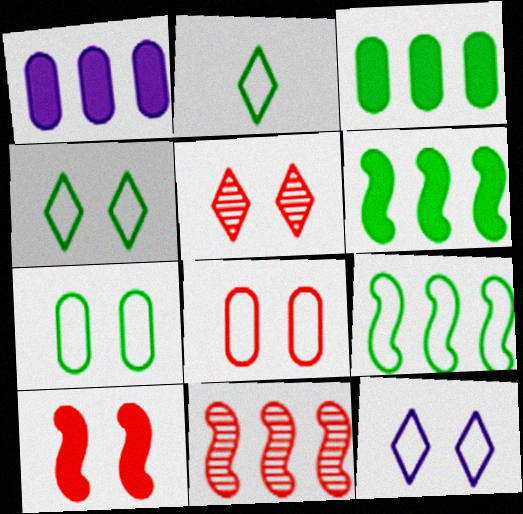[[2, 7, 9], 
[5, 8, 10]]